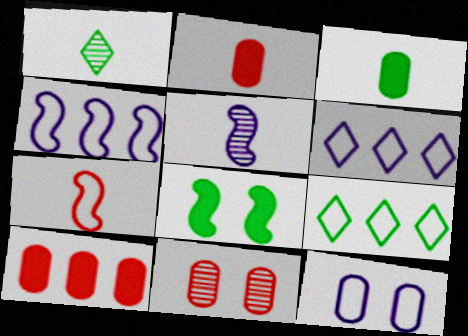[[7, 9, 12]]